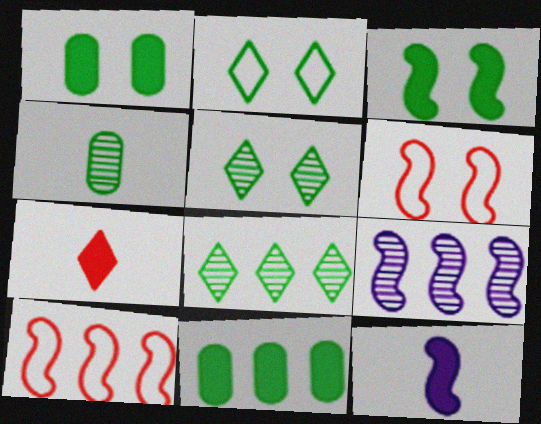[]